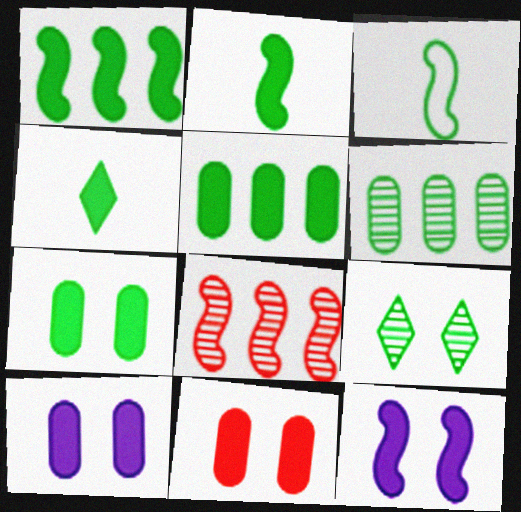[[1, 4, 7], 
[3, 5, 9], 
[3, 8, 12], 
[7, 10, 11]]